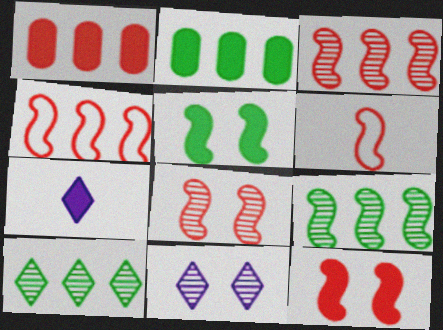[[1, 5, 7], 
[2, 6, 11], 
[2, 7, 12], 
[3, 6, 12]]